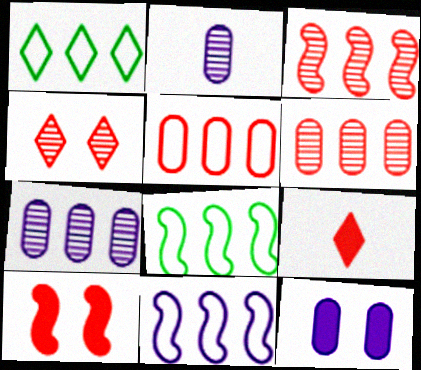[[1, 2, 10], 
[1, 5, 11]]